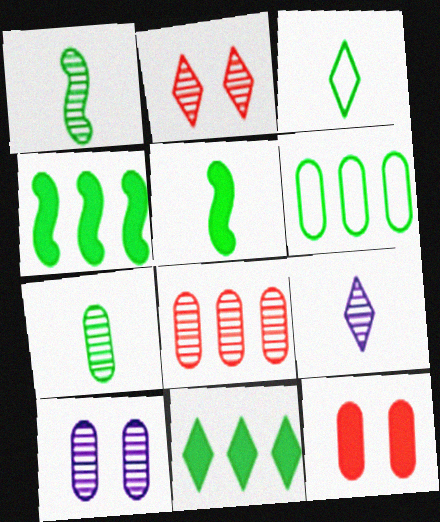[[3, 5, 7], 
[7, 8, 10]]